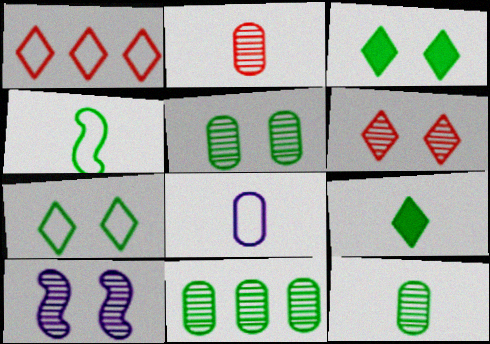[[3, 4, 11], 
[4, 9, 12], 
[5, 6, 10], 
[5, 11, 12]]